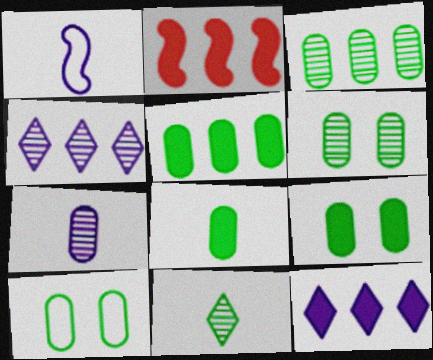[[2, 5, 12], 
[3, 8, 10], 
[5, 8, 9], 
[6, 9, 10]]